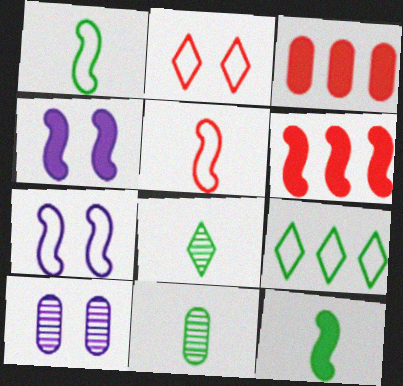[[3, 7, 8], 
[4, 6, 12]]